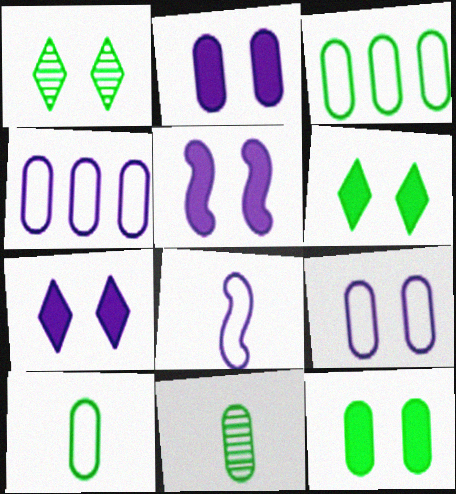[[2, 5, 7], 
[3, 11, 12]]